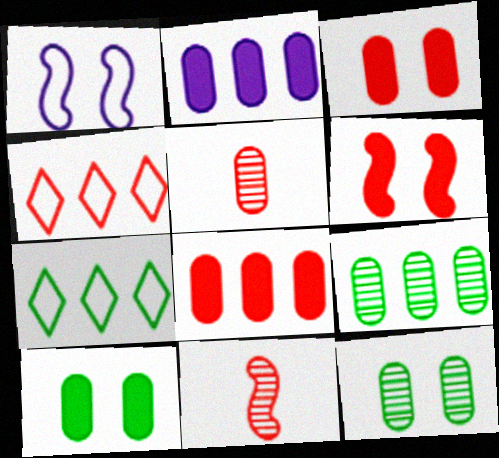[[3, 4, 11], 
[4, 5, 6]]